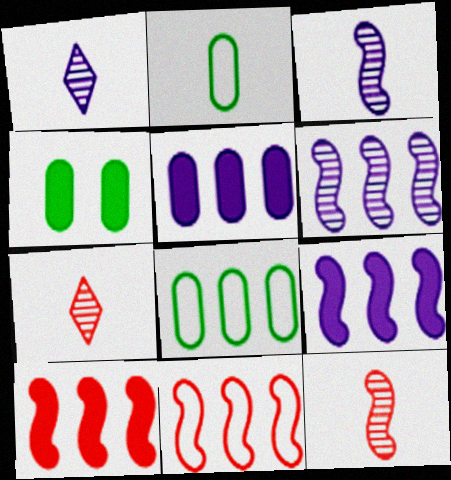[[1, 4, 11]]